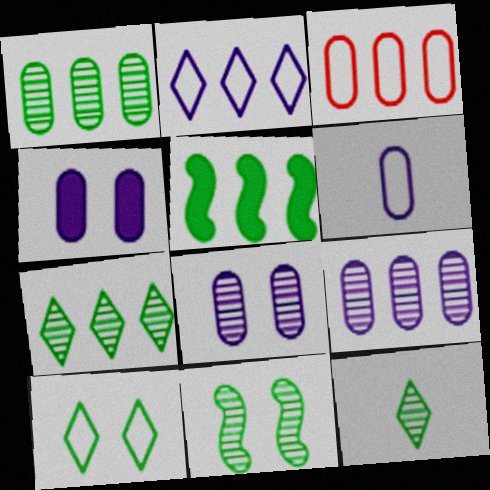[[1, 11, 12], 
[4, 6, 9]]